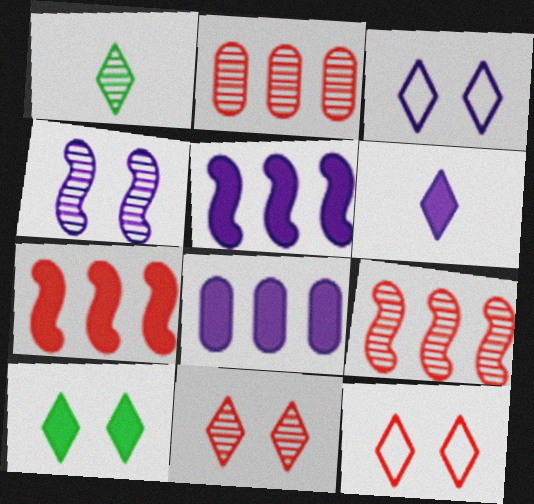[[1, 2, 4], 
[3, 10, 11]]